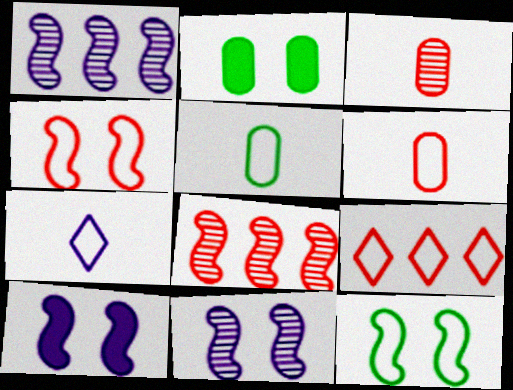[[2, 7, 8], 
[4, 6, 9]]